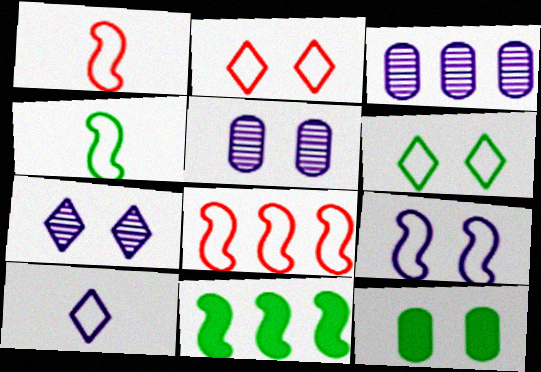[[4, 8, 9]]